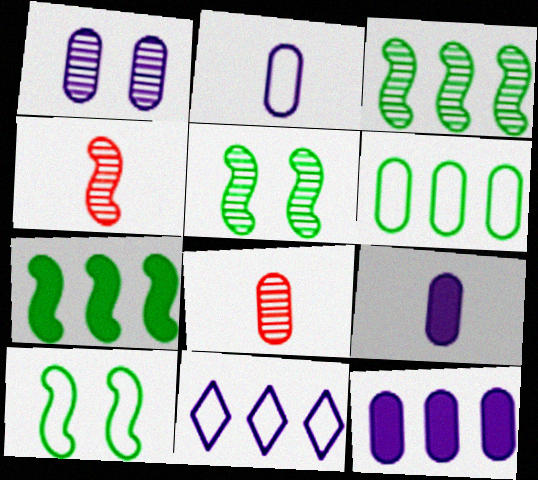[[1, 2, 12]]